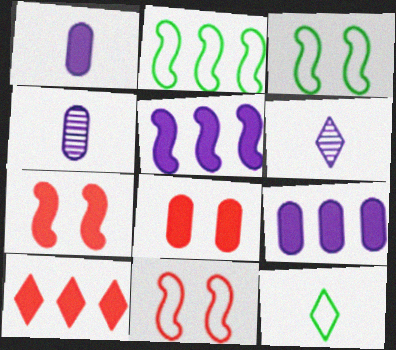[[2, 6, 8], 
[3, 4, 10]]